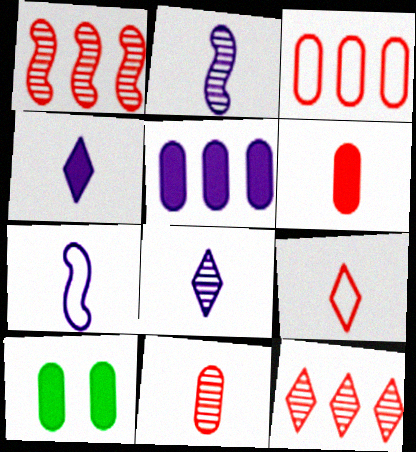[[5, 6, 10], 
[7, 10, 12]]